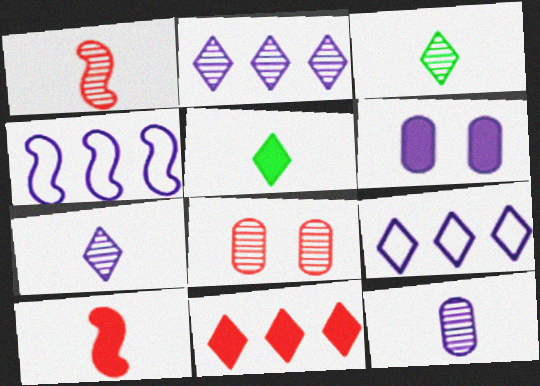[[1, 3, 12], 
[4, 5, 8], 
[4, 6, 7]]